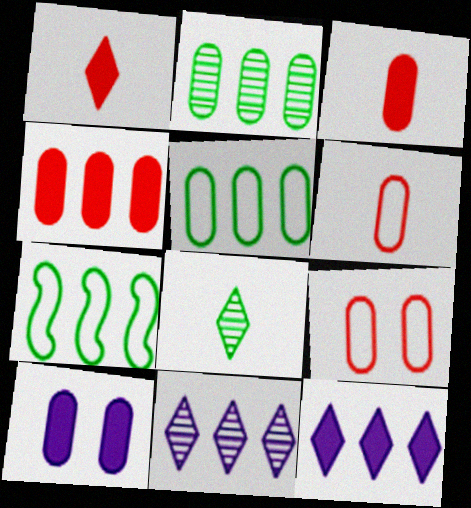[[2, 6, 10], 
[4, 7, 11]]